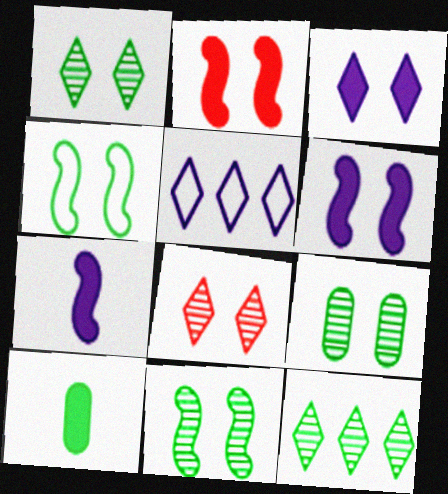[[1, 9, 11], 
[4, 10, 12]]